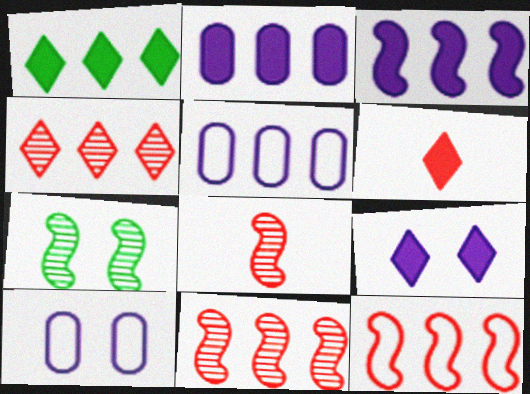[[1, 5, 11], 
[1, 6, 9], 
[1, 8, 10], 
[5, 6, 7]]